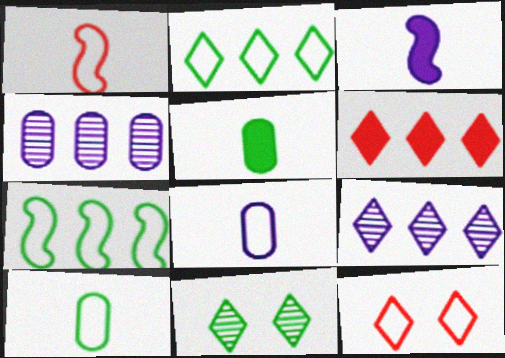[[2, 6, 9], 
[4, 6, 7], 
[5, 7, 11], 
[7, 8, 12]]